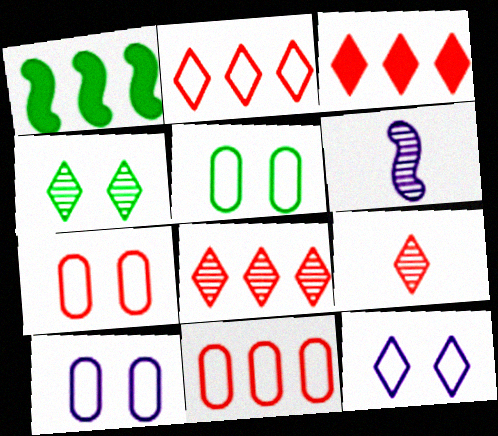[[1, 9, 10], 
[2, 3, 8], 
[3, 5, 6], 
[5, 7, 10]]